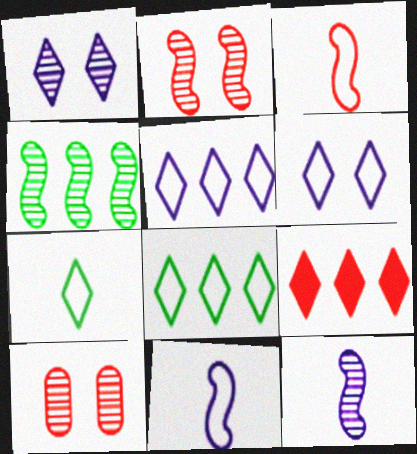[[1, 7, 9], 
[2, 4, 12], 
[3, 9, 10]]